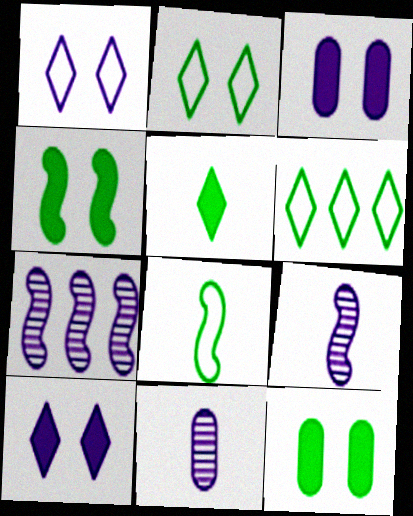[]